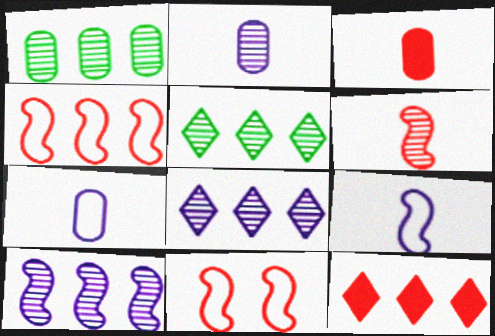[]